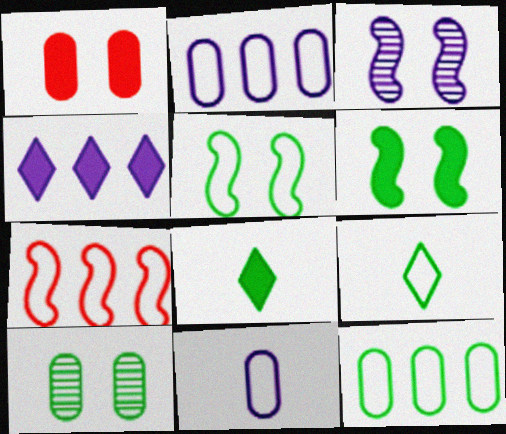[[3, 4, 11], 
[5, 9, 12]]